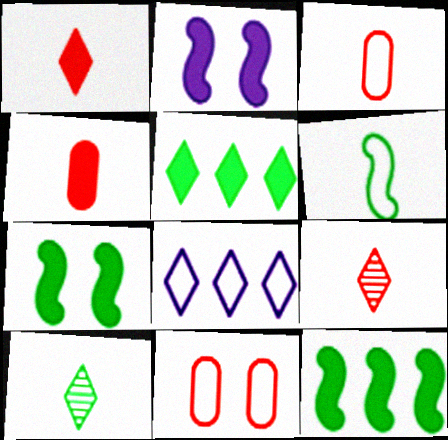[[2, 4, 5], 
[6, 8, 11]]